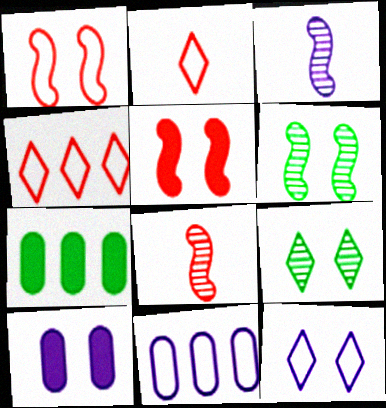[[1, 9, 10], 
[7, 8, 12]]